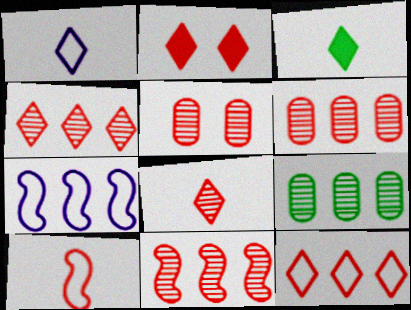[[1, 3, 8], 
[2, 6, 10], 
[2, 8, 12], 
[3, 5, 7], 
[4, 6, 11], 
[5, 8, 11]]